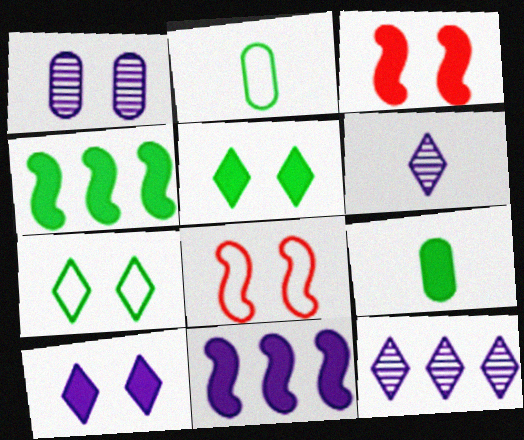[[1, 3, 7], 
[1, 5, 8], 
[2, 3, 12], 
[4, 5, 9], 
[8, 9, 12]]